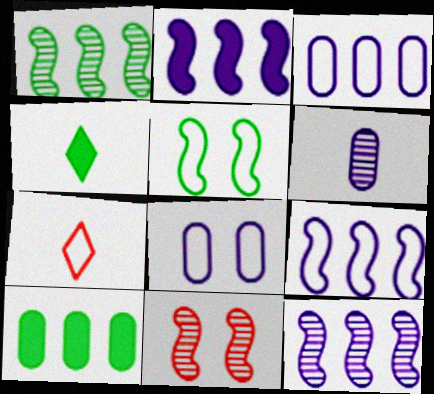[[2, 9, 12], 
[3, 4, 11], 
[3, 5, 7]]